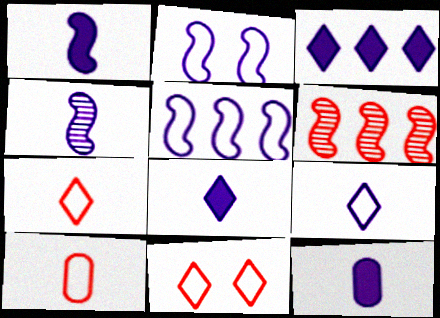[[1, 8, 12], 
[4, 9, 12]]